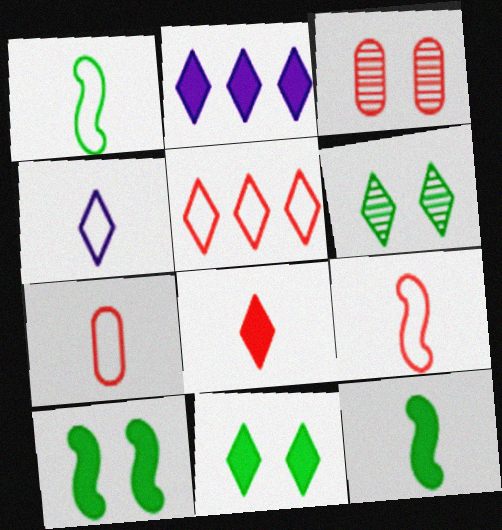[[1, 2, 3], 
[1, 4, 7], 
[2, 8, 11]]